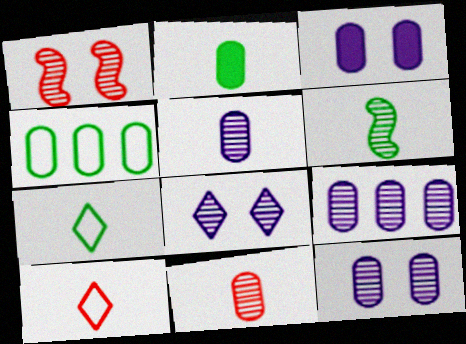[[2, 6, 7], 
[3, 4, 11], 
[5, 9, 12]]